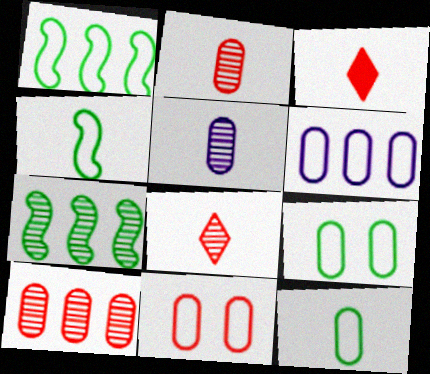[[3, 4, 5], 
[6, 11, 12]]